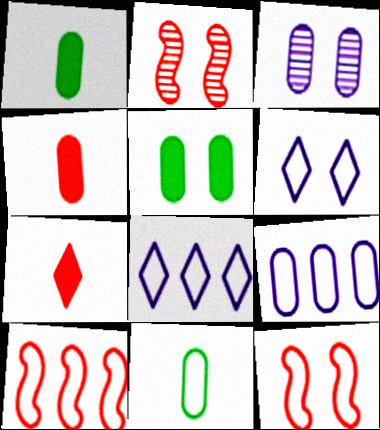[[1, 2, 8], 
[2, 5, 6], 
[6, 10, 11], 
[8, 11, 12]]